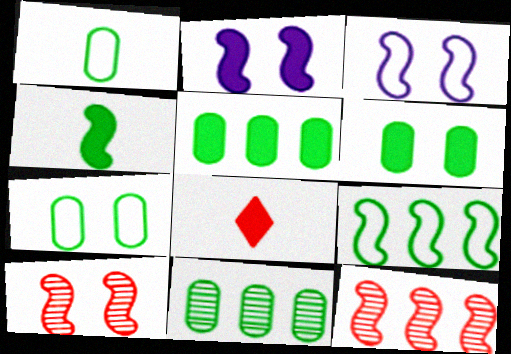[[1, 6, 11], 
[2, 5, 8], 
[3, 4, 12], 
[3, 8, 11]]